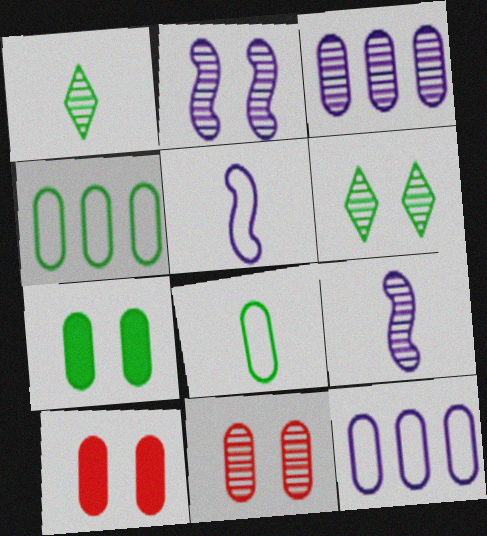[[2, 6, 11], 
[3, 8, 10]]